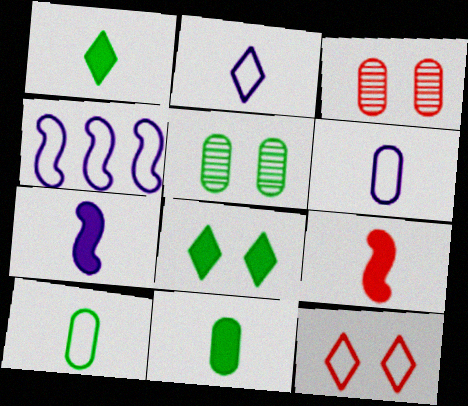[[1, 3, 4], 
[4, 10, 12]]